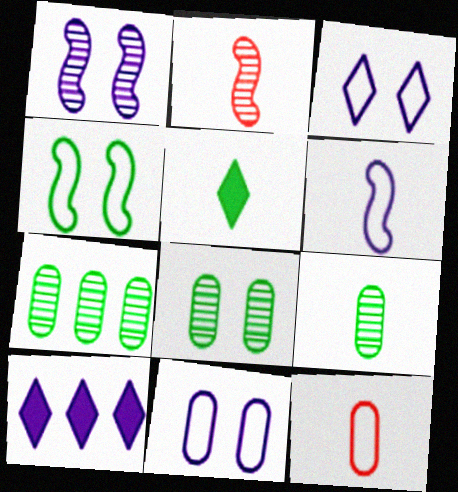[[4, 5, 7], 
[7, 8, 9]]